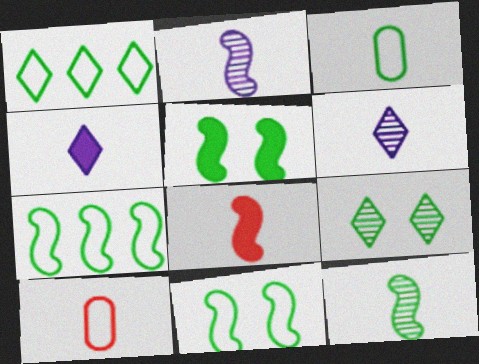[[1, 3, 11], 
[3, 6, 8], 
[4, 10, 12], 
[5, 7, 12]]